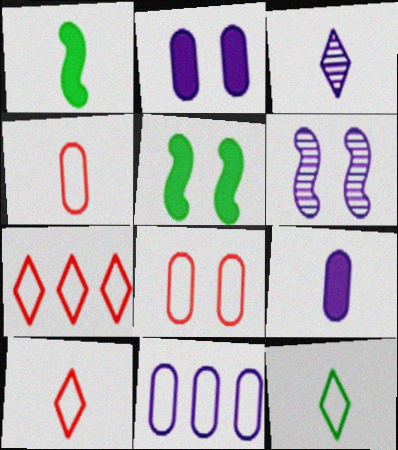[[1, 3, 4]]